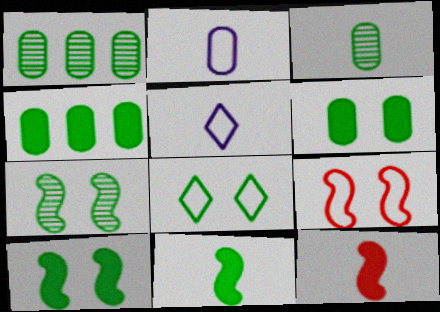[[1, 8, 11], 
[3, 5, 12], 
[6, 7, 8]]